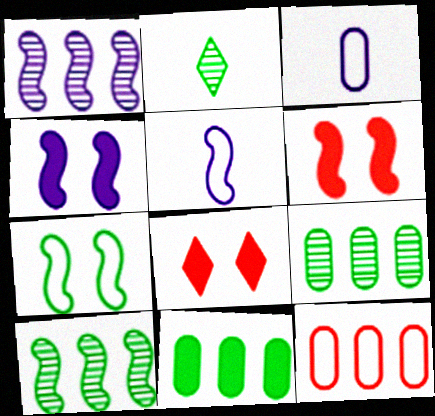[[1, 4, 5], 
[2, 4, 12], 
[2, 7, 11], 
[3, 8, 10], 
[5, 6, 10], 
[5, 8, 9]]